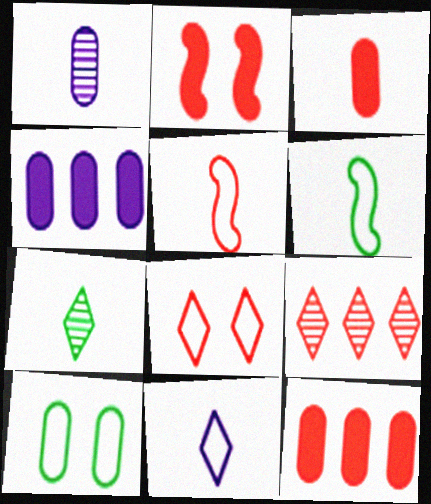[[1, 10, 12]]